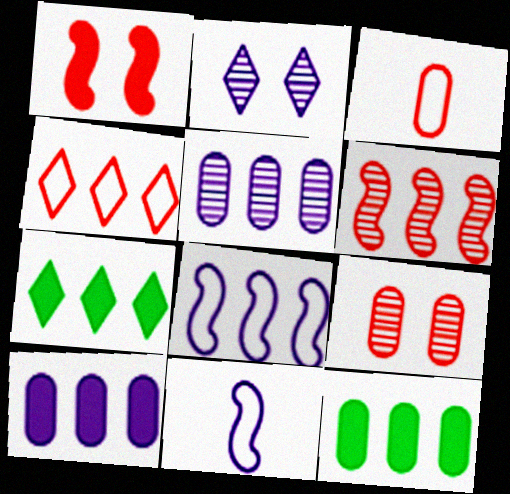[[2, 10, 11], 
[7, 9, 11]]